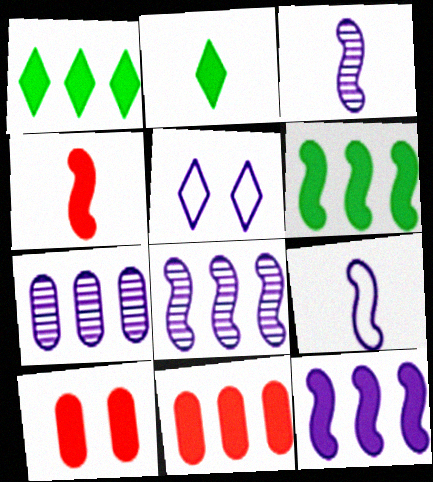[[1, 11, 12], 
[2, 10, 12]]